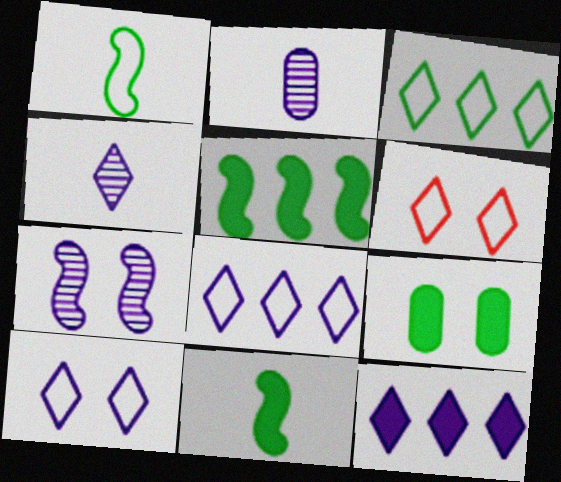[[2, 5, 6], 
[4, 10, 12], 
[6, 7, 9]]